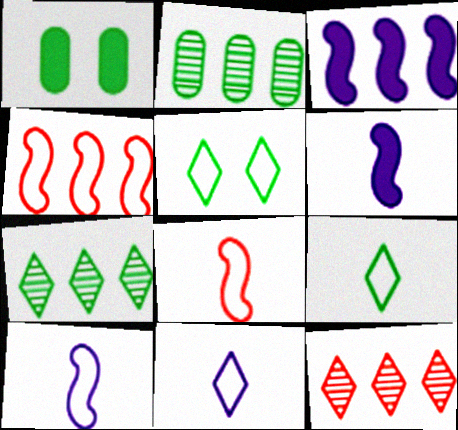[[1, 10, 12]]